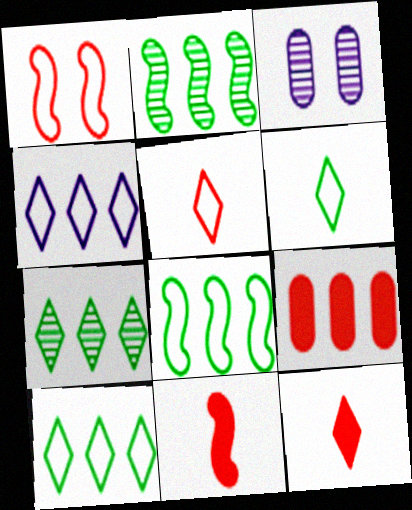[[2, 4, 9], 
[3, 8, 12], 
[3, 10, 11]]